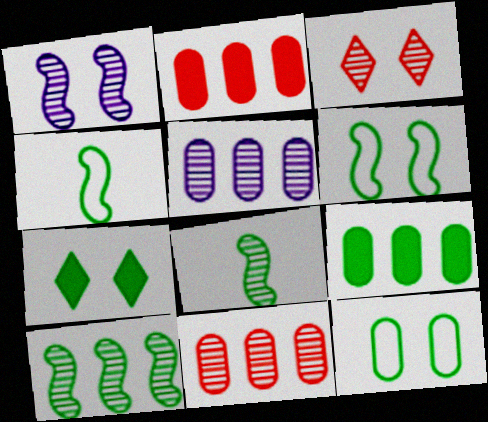[[3, 5, 8]]